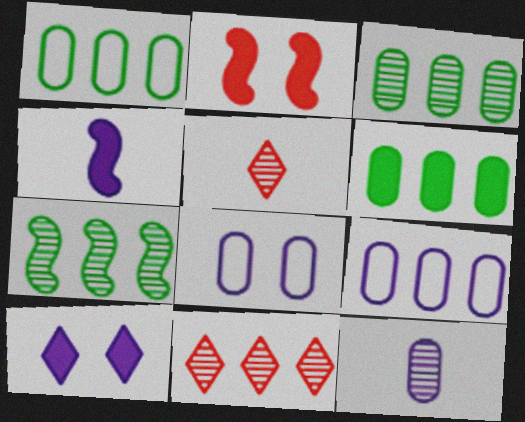[[1, 3, 6]]